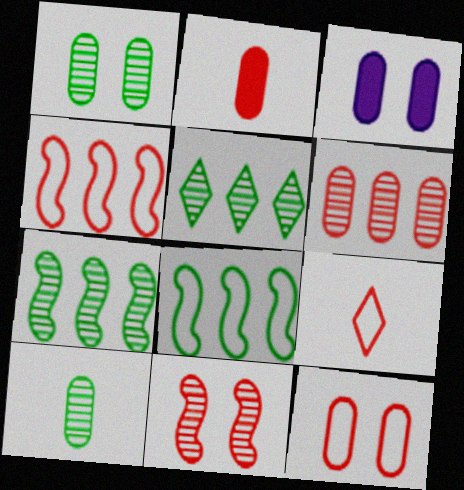[[1, 3, 12], 
[2, 6, 12], 
[3, 7, 9], 
[4, 9, 12]]